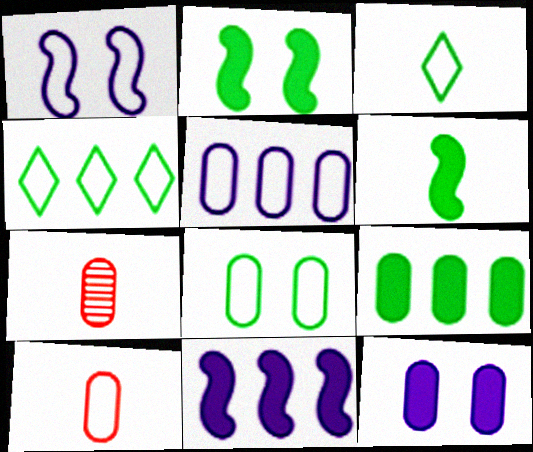[[1, 4, 10], 
[5, 8, 10]]